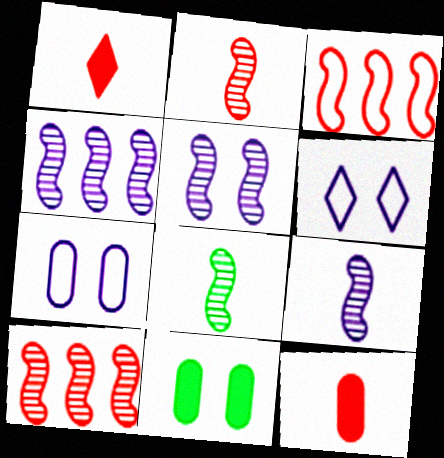[[2, 8, 9], 
[4, 5, 9], 
[5, 8, 10]]